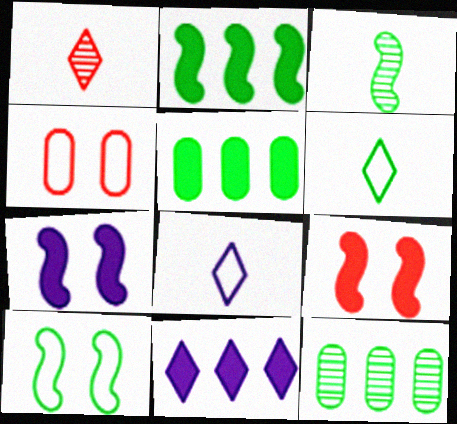[[2, 3, 10], 
[3, 4, 11], 
[8, 9, 12]]